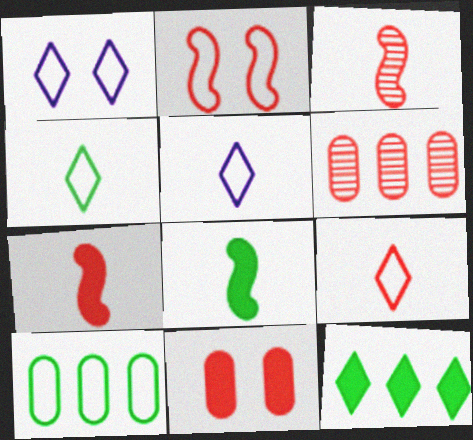[[1, 6, 8], 
[2, 5, 10], 
[4, 5, 9]]